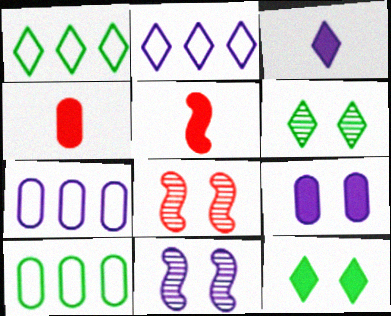[[1, 4, 11], 
[3, 7, 11], 
[3, 8, 10], 
[5, 6, 7]]